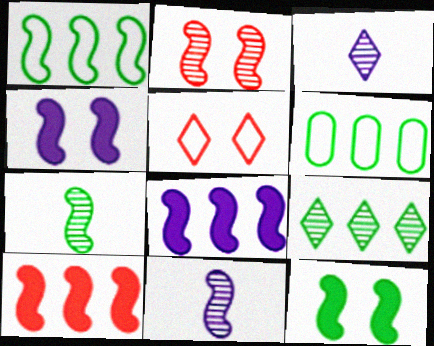[[1, 7, 12]]